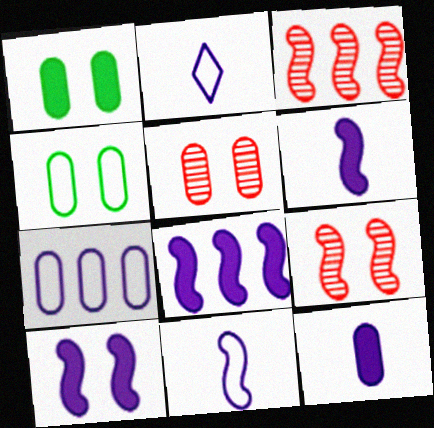[[1, 2, 3], 
[6, 8, 10]]